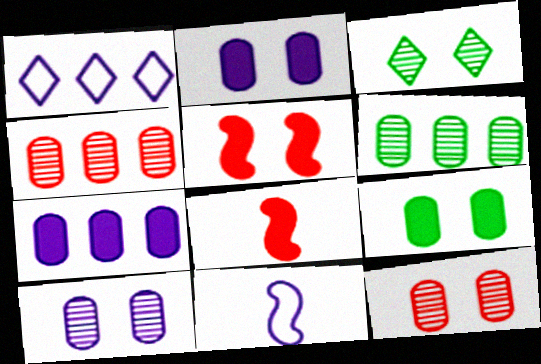[]